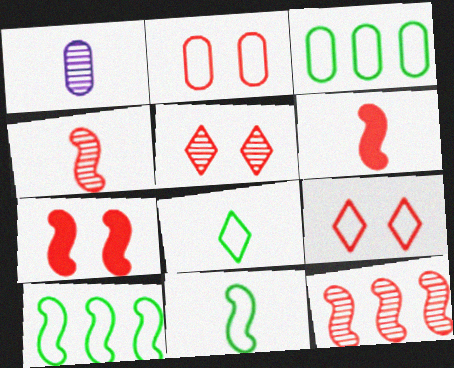[[1, 6, 8], 
[2, 5, 7]]